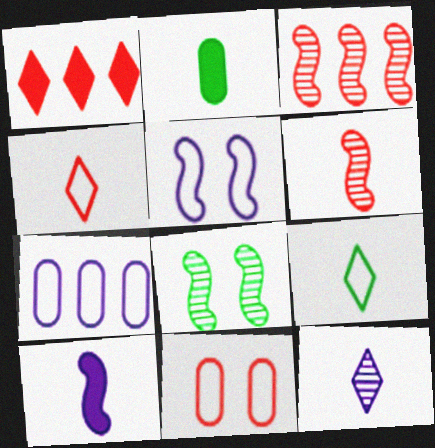[[1, 6, 11]]